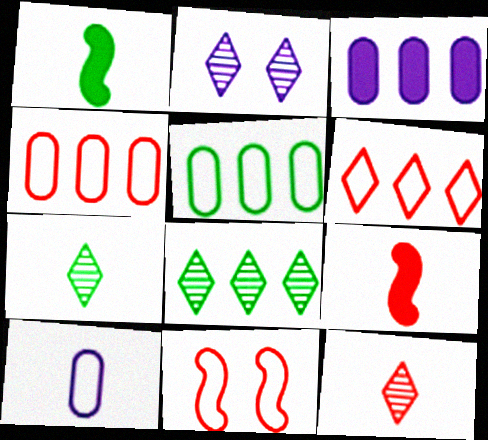[[1, 2, 4], 
[1, 10, 12], 
[2, 5, 9], 
[2, 8, 12], 
[3, 7, 11], 
[7, 9, 10]]